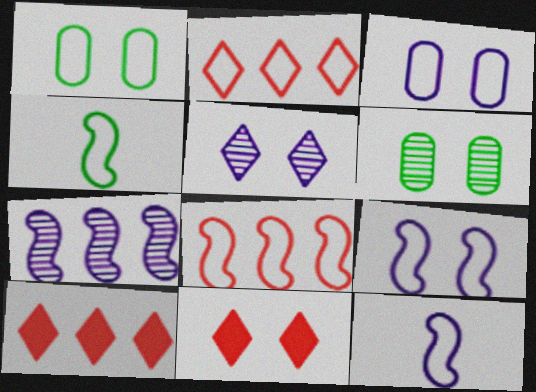[[1, 2, 12], 
[2, 3, 4], 
[4, 8, 9], 
[6, 9, 11], 
[6, 10, 12]]